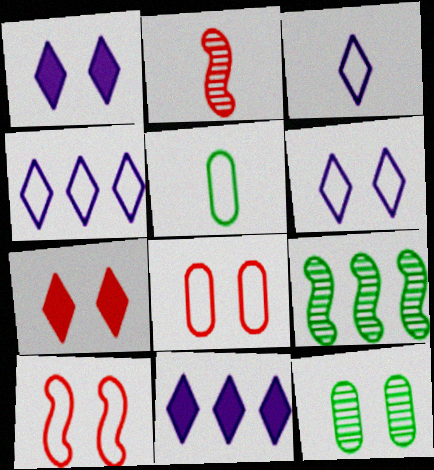[[1, 10, 12], 
[3, 4, 6], 
[4, 5, 10]]